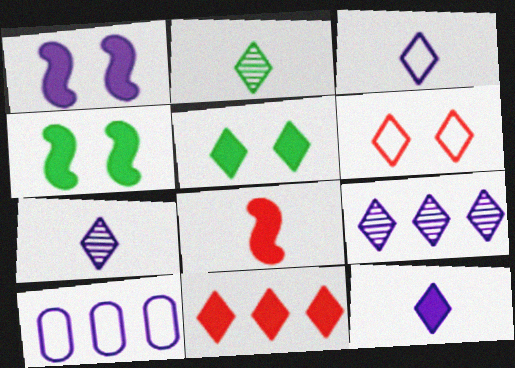[[1, 7, 10], 
[3, 7, 12], 
[5, 11, 12]]